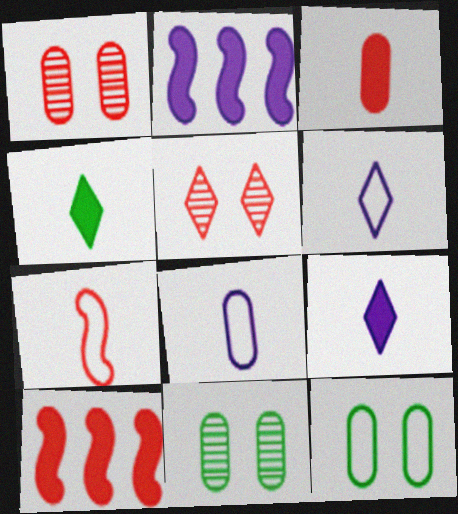[[6, 10, 11]]